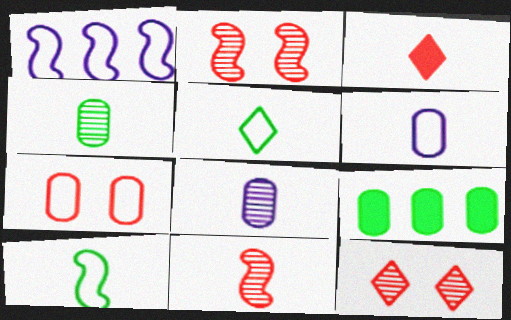[[1, 5, 7], 
[3, 8, 10], 
[7, 8, 9]]